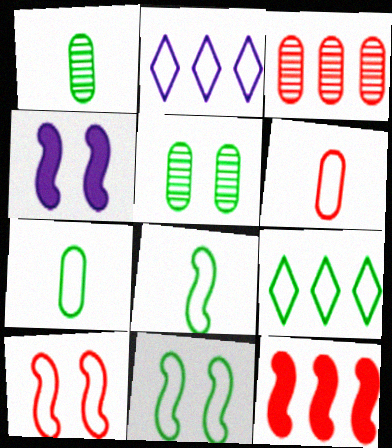[[2, 6, 11], 
[2, 7, 10], 
[7, 9, 11]]